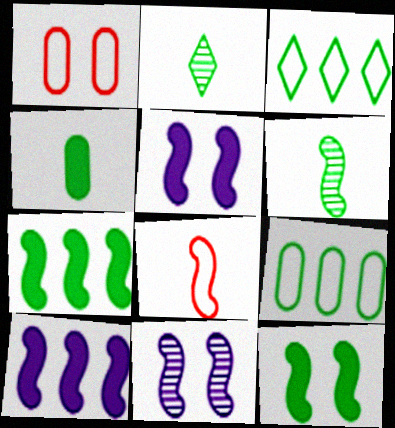[[1, 2, 10], 
[2, 9, 12], 
[7, 8, 11]]